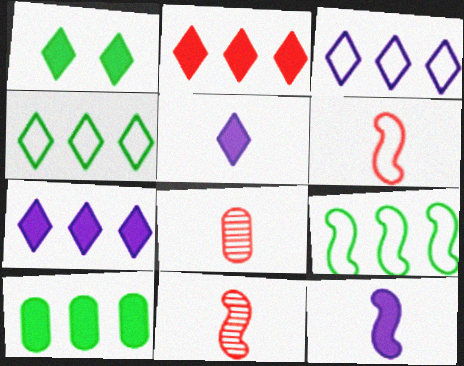[[1, 2, 5]]